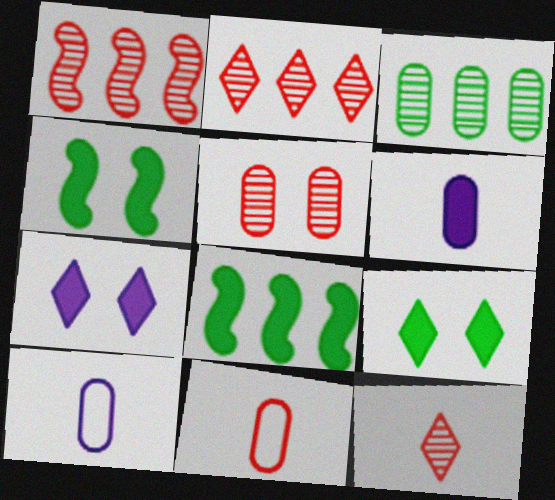[[1, 5, 12], 
[1, 9, 10], 
[2, 4, 10]]